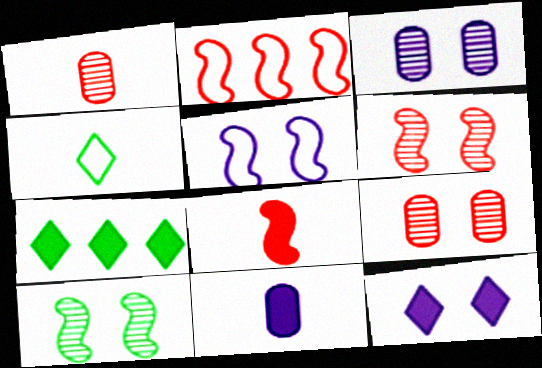[[1, 5, 7], 
[2, 6, 8], 
[3, 5, 12]]